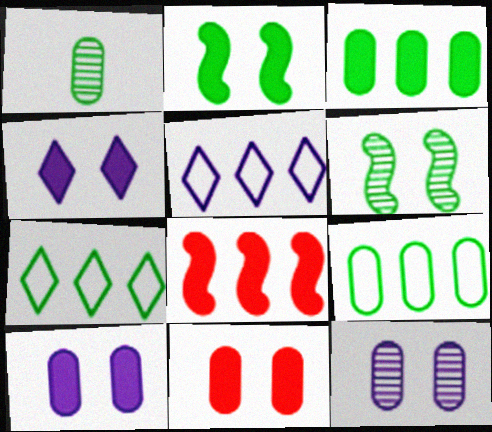[[1, 2, 7], 
[2, 4, 11]]